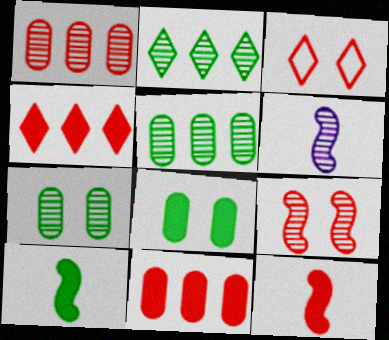[[1, 3, 12]]